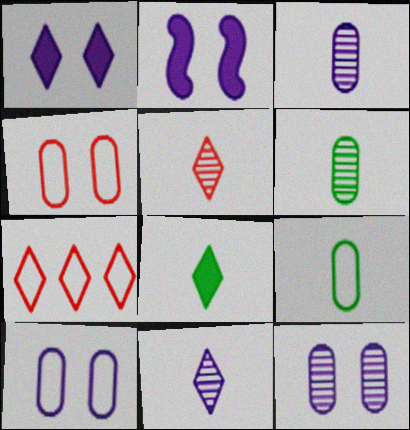[[2, 6, 7]]